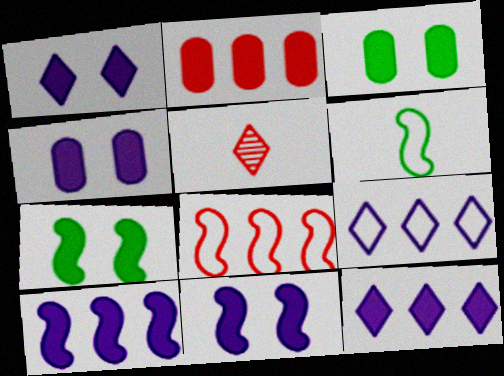[[1, 4, 11]]